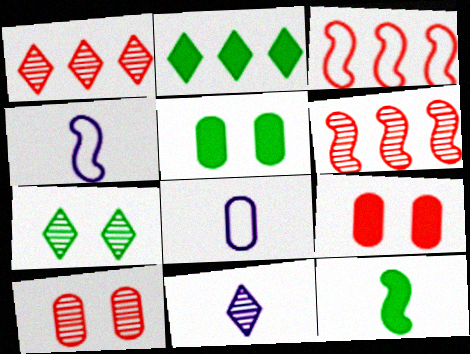[[1, 4, 5], 
[1, 7, 11], 
[2, 4, 10], 
[2, 5, 12], 
[3, 5, 11]]